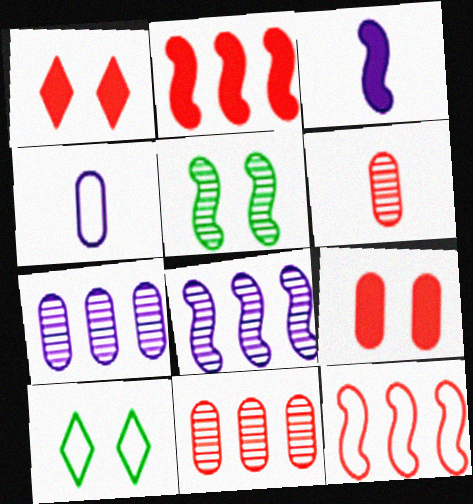[[1, 6, 12], 
[3, 5, 12], 
[3, 10, 11], 
[4, 10, 12]]